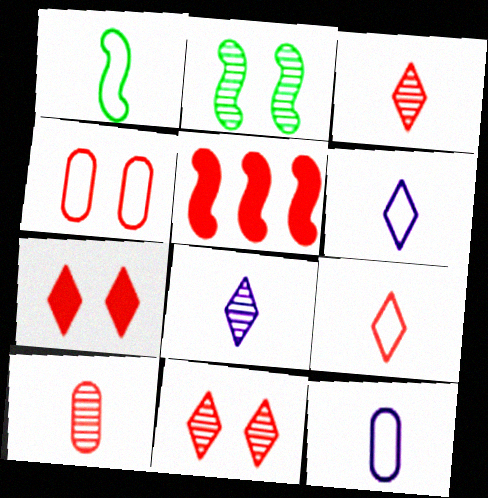[[1, 9, 12], 
[3, 4, 5]]